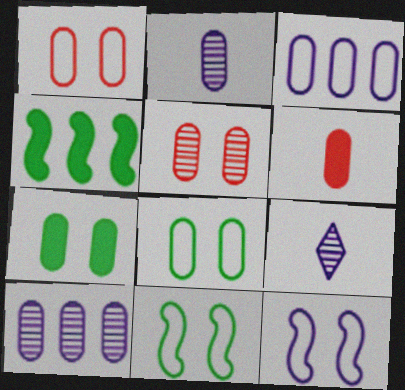[[1, 4, 9], 
[6, 8, 10]]